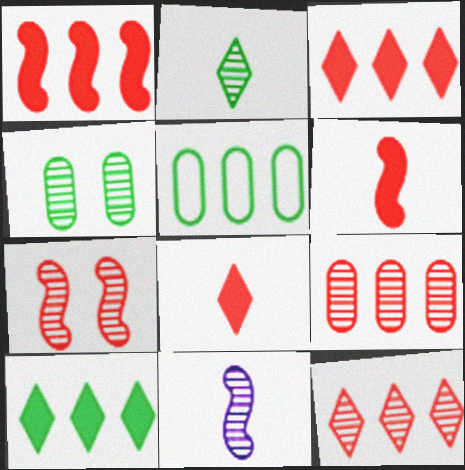[[4, 11, 12]]